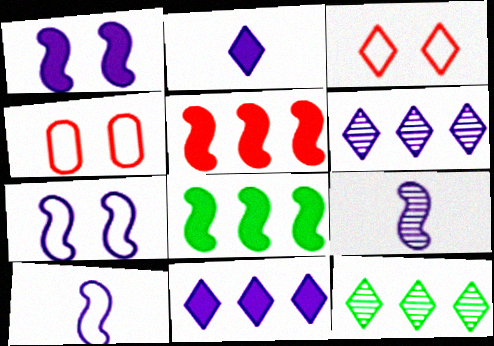[[2, 3, 12]]